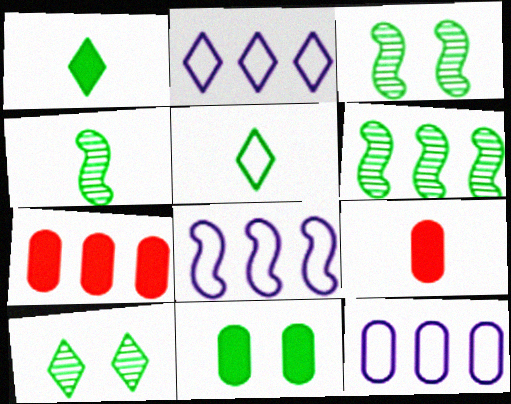[[2, 3, 9], 
[2, 6, 7], 
[2, 8, 12], 
[3, 4, 6], 
[5, 6, 11], 
[8, 9, 10]]